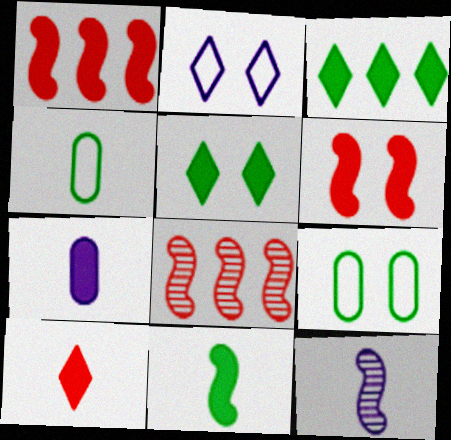[[1, 5, 7], 
[3, 6, 7], 
[4, 10, 12], 
[7, 10, 11]]